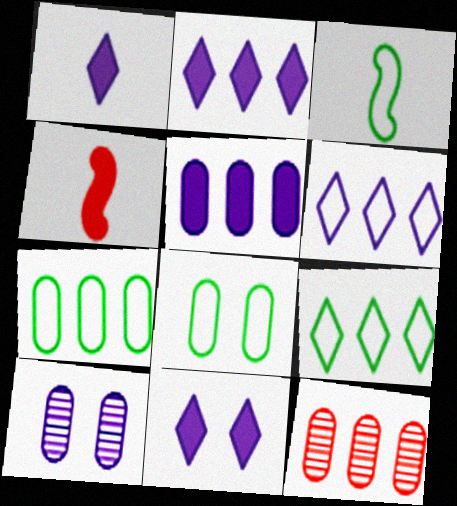[[1, 2, 11], 
[3, 8, 9], 
[3, 11, 12], 
[4, 9, 10], 
[5, 7, 12]]